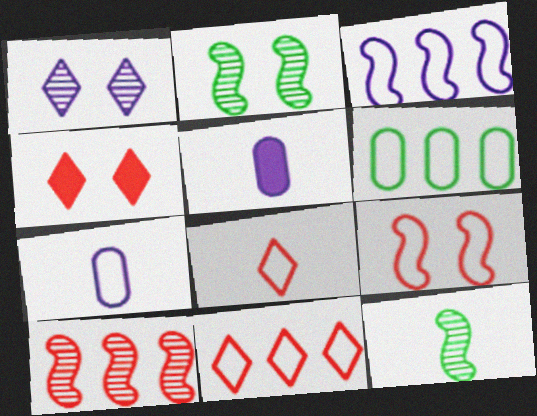[[1, 3, 5], 
[2, 5, 11], 
[3, 6, 11], 
[5, 8, 12]]